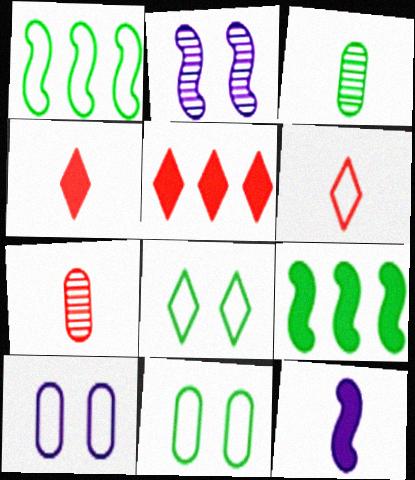[[1, 6, 10], 
[3, 6, 12], 
[3, 8, 9]]